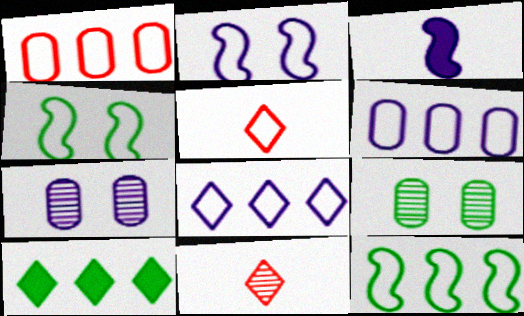[[1, 8, 12], 
[3, 7, 8], 
[4, 5, 6]]